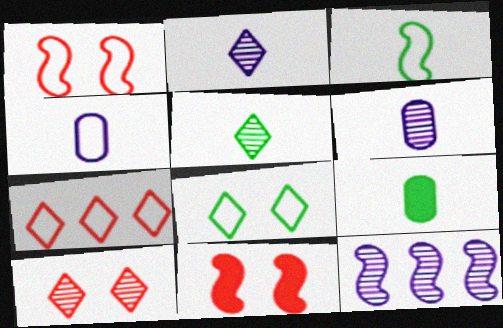[[3, 5, 9], 
[3, 11, 12]]